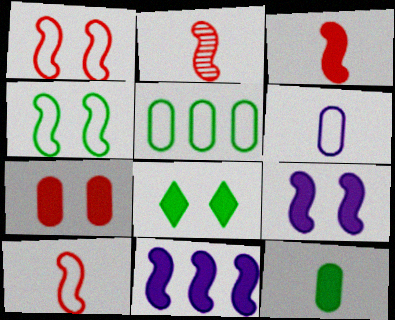[[2, 3, 10], 
[2, 4, 11], 
[7, 8, 9]]